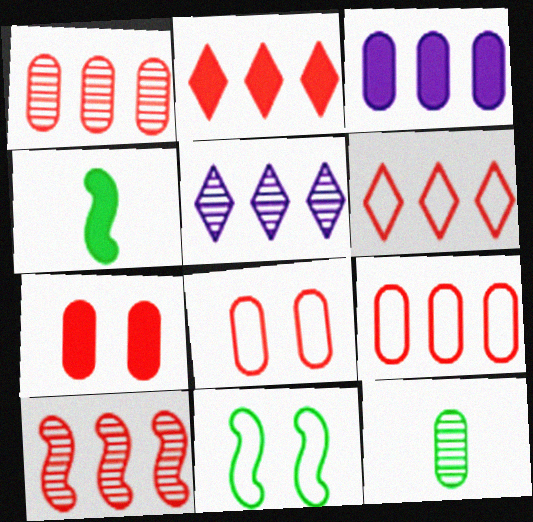[[2, 9, 10], 
[3, 8, 12], 
[4, 5, 8]]